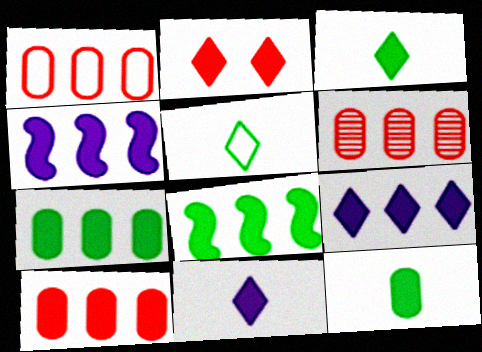[[1, 6, 10], 
[2, 3, 9], 
[2, 4, 12], 
[8, 9, 10]]